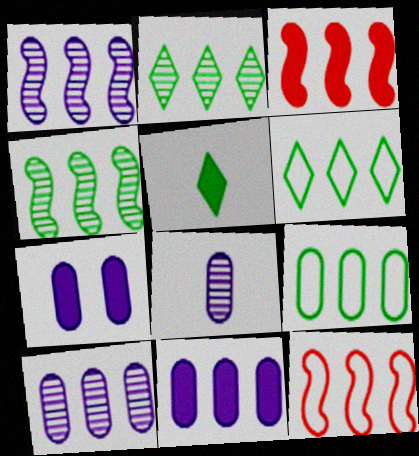[[2, 11, 12], 
[3, 5, 7], 
[3, 6, 10]]